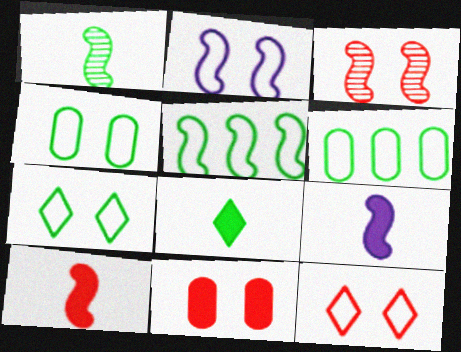[[2, 4, 12], 
[3, 5, 9], 
[3, 11, 12]]